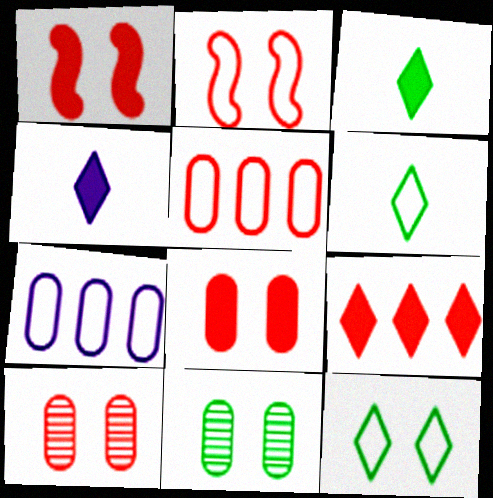[[2, 6, 7]]